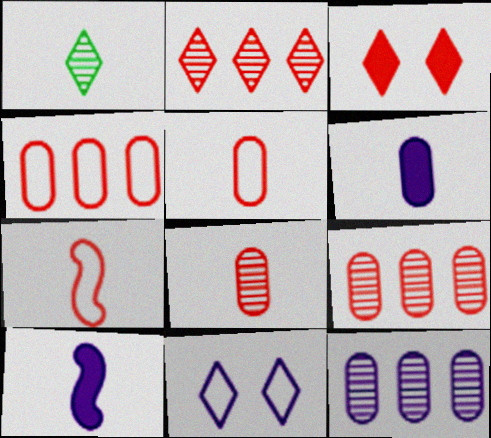[[1, 5, 10], 
[1, 6, 7], 
[3, 7, 9], 
[10, 11, 12]]